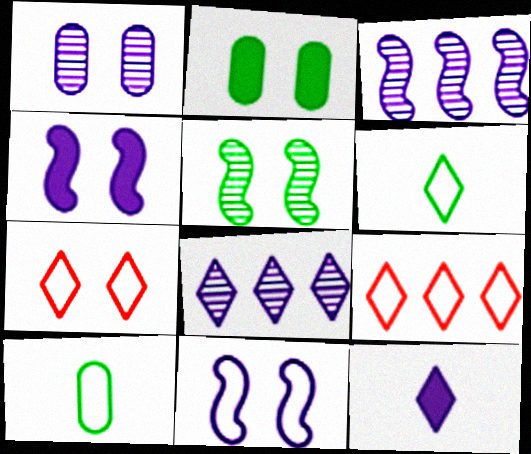[[9, 10, 11]]